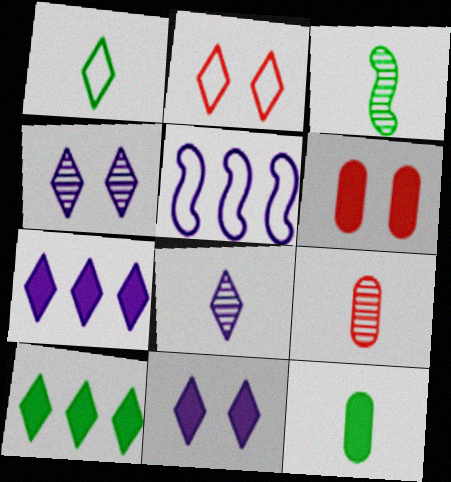[[1, 3, 12], 
[2, 8, 10], 
[3, 8, 9]]